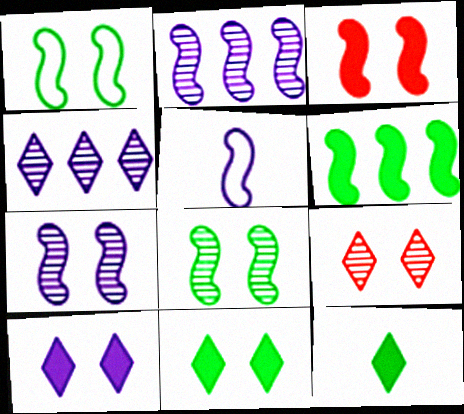[[1, 3, 7]]